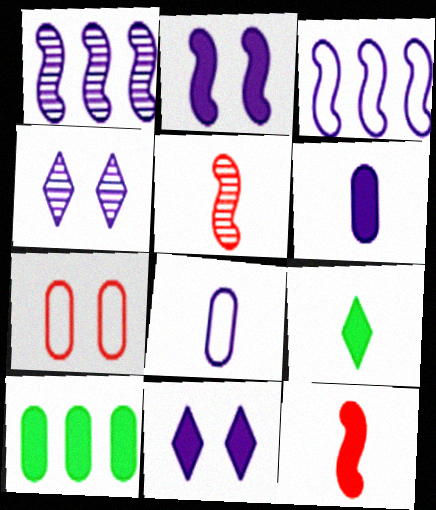[[1, 7, 9], 
[1, 8, 11], 
[3, 4, 6], 
[5, 8, 9], 
[6, 9, 12], 
[10, 11, 12]]